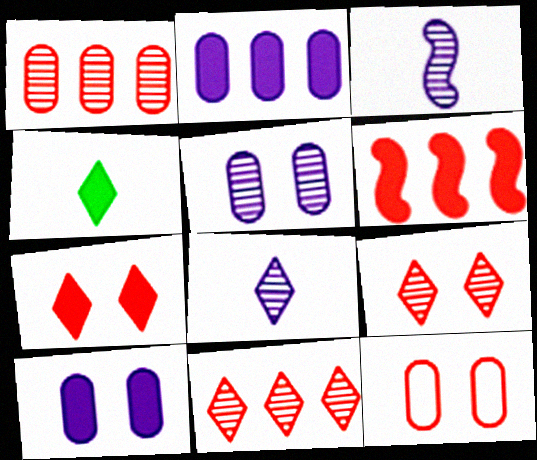[[4, 6, 10]]